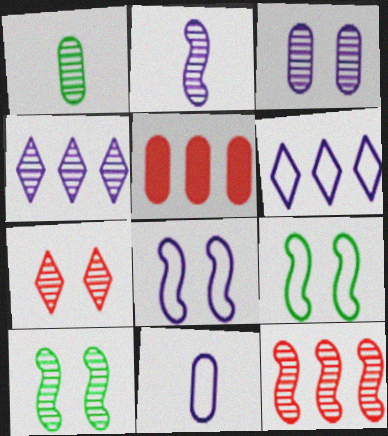[[2, 3, 4], 
[2, 10, 12], 
[3, 7, 10], 
[6, 8, 11]]